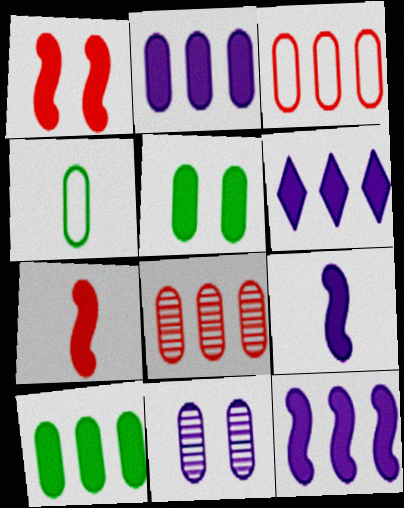[[2, 6, 12], 
[5, 6, 7]]